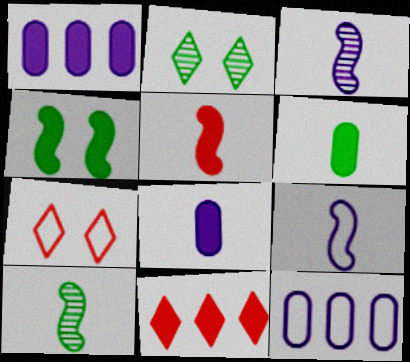[[1, 7, 10], 
[2, 5, 12], 
[4, 8, 11], 
[5, 9, 10]]